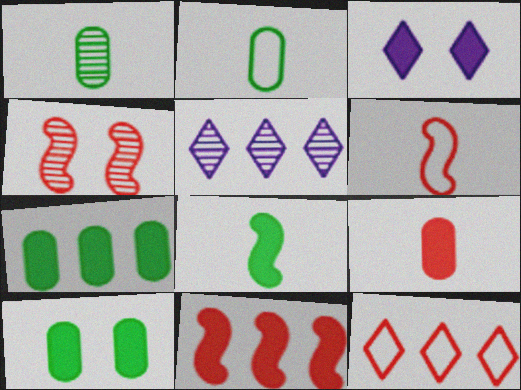[[1, 4, 5], 
[4, 6, 11], 
[4, 9, 12], 
[5, 6, 10]]